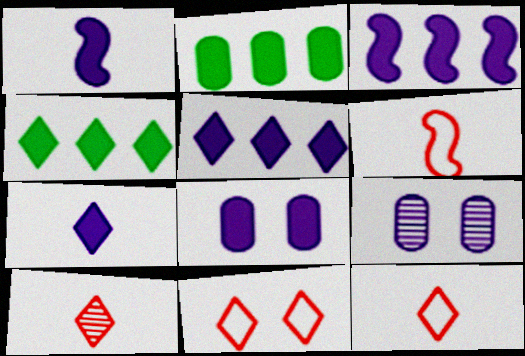[[1, 5, 8], 
[3, 7, 8], 
[4, 6, 9]]